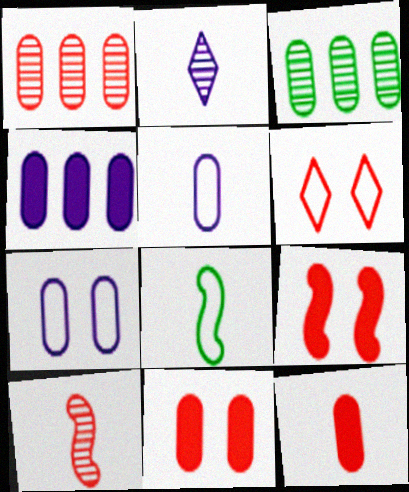[[2, 8, 12], 
[3, 5, 11], 
[3, 7, 12]]